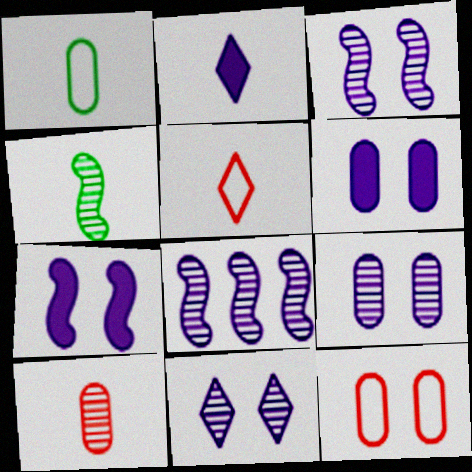[[3, 9, 11]]